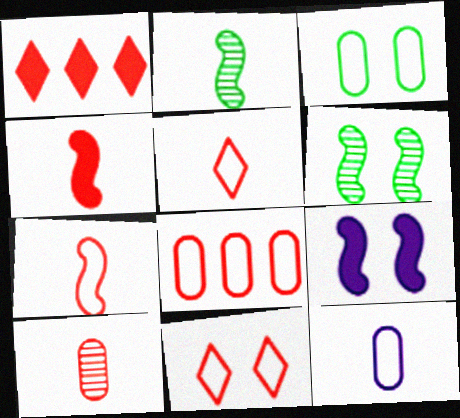[[1, 6, 12], 
[3, 8, 12], 
[4, 5, 10], 
[7, 8, 11]]